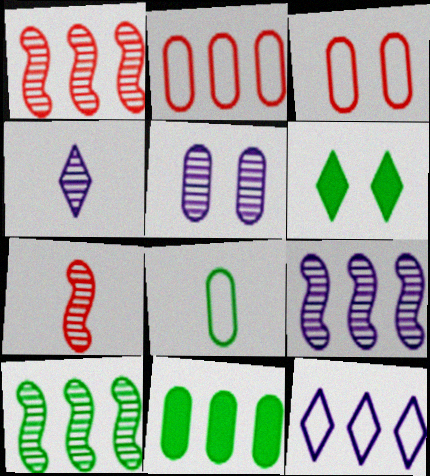[[1, 9, 10], 
[1, 11, 12], 
[4, 5, 9], 
[6, 8, 10]]